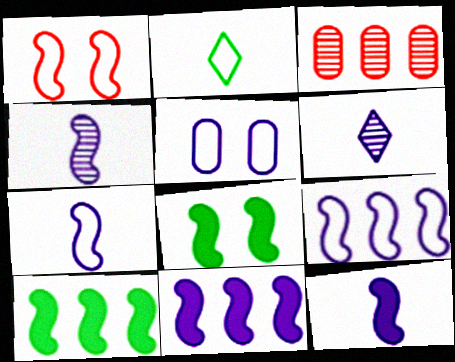[[1, 4, 10], 
[4, 7, 12], 
[5, 6, 11]]